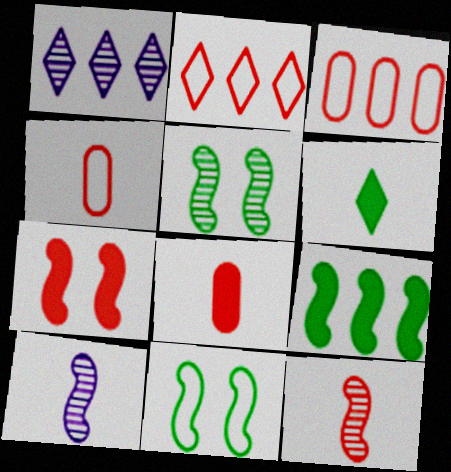[[1, 3, 9], 
[1, 8, 11], 
[4, 6, 10]]